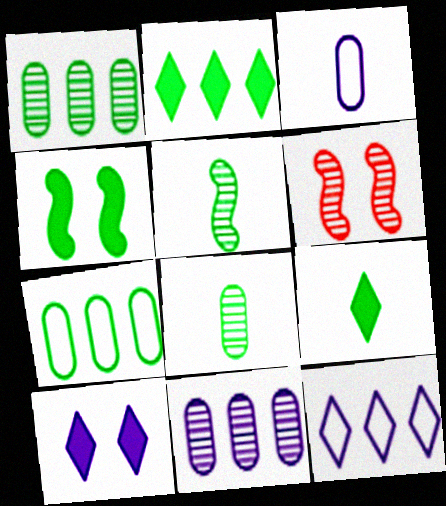[[2, 3, 6]]